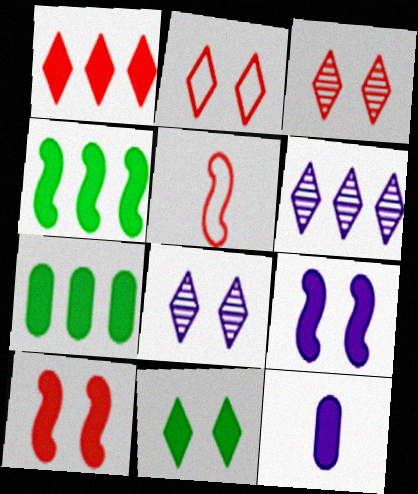[[2, 8, 11], 
[5, 7, 8]]